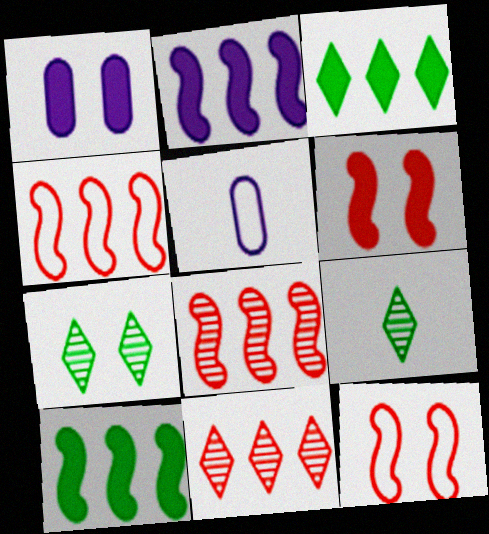[[1, 4, 9], 
[1, 7, 12]]